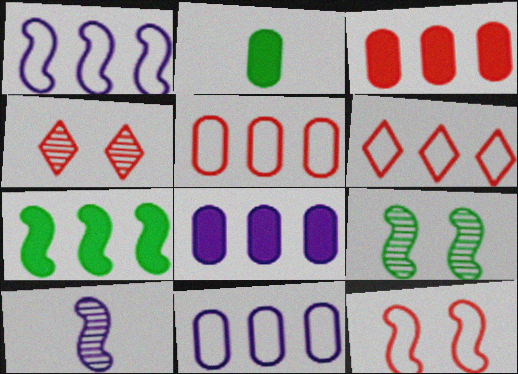[[1, 2, 4], 
[7, 10, 12]]